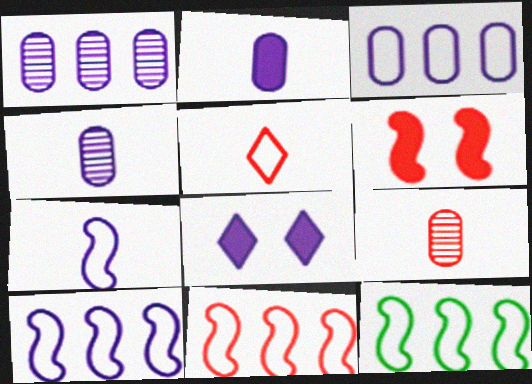[[1, 7, 8], 
[4, 8, 10], 
[8, 9, 12], 
[10, 11, 12]]